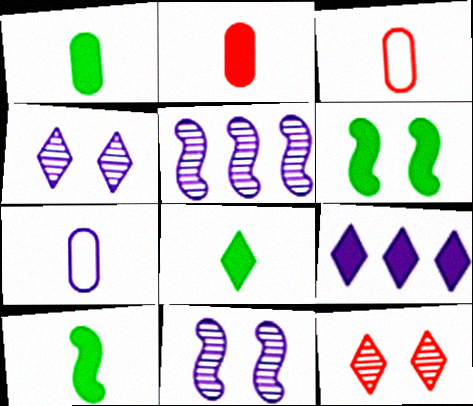[[1, 8, 10], 
[2, 6, 9], 
[7, 9, 11]]